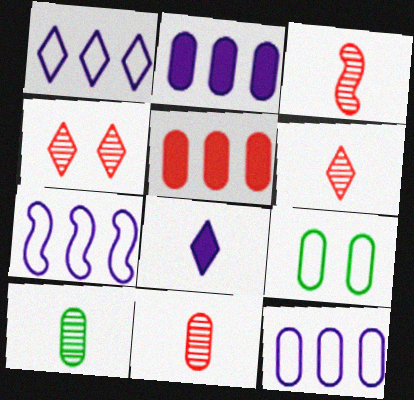[[1, 7, 12], 
[2, 9, 11], 
[3, 6, 11]]